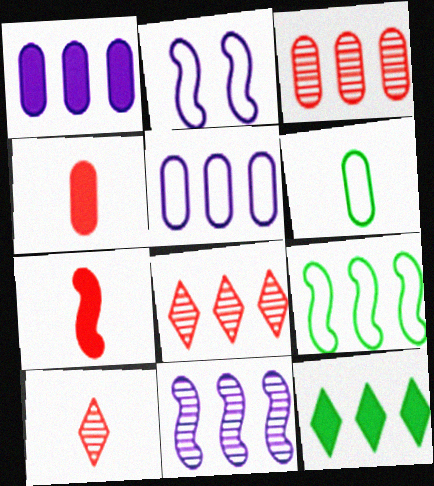[[1, 8, 9]]